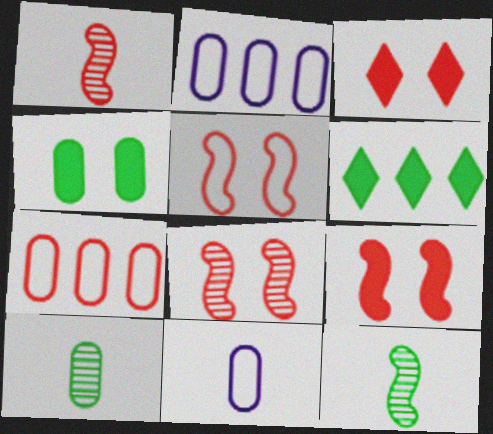[[1, 3, 7], 
[2, 3, 12], 
[5, 8, 9], 
[6, 8, 11]]